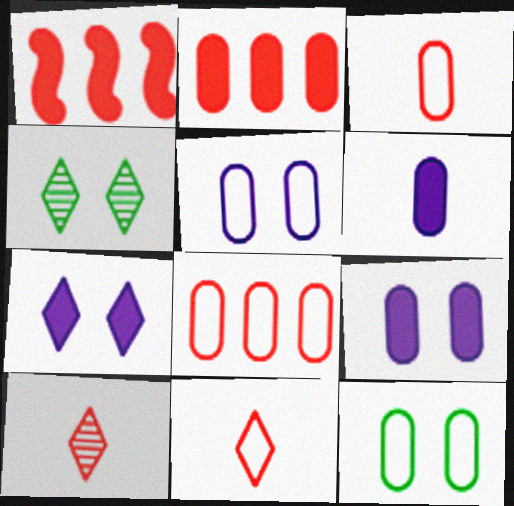[]